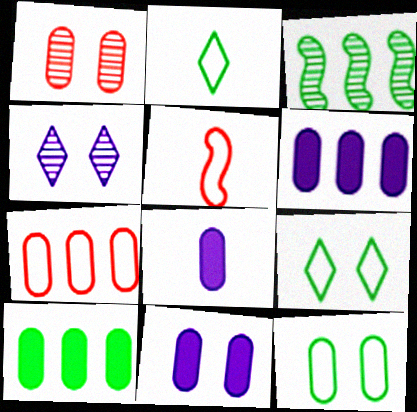[[1, 11, 12], 
[4, 5, 10], 
[6, 8, 11]]